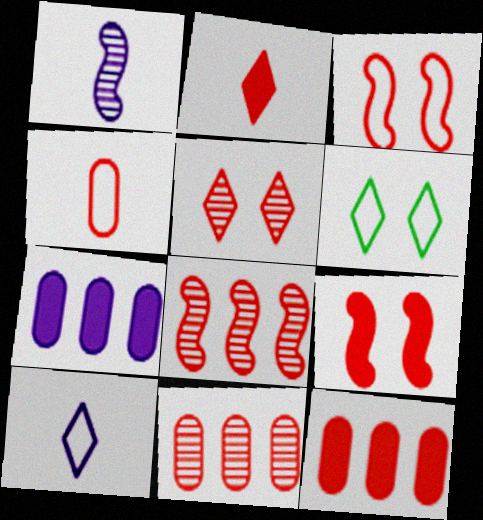[[1, 6, 12], 
[2, 3, 11], 
[2, 9, 12]]